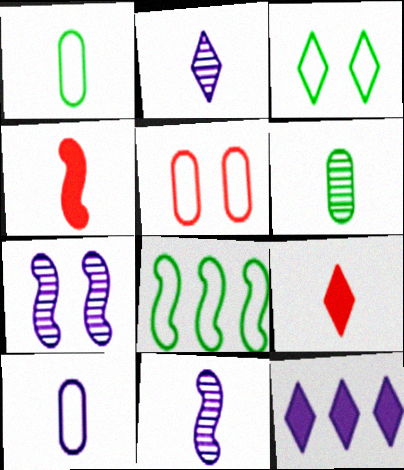[[1, 2, 4], 
[1, 3, 8], 
[1, 9, 11], 
[4, 7, 8], 
[7, 10, 12]]